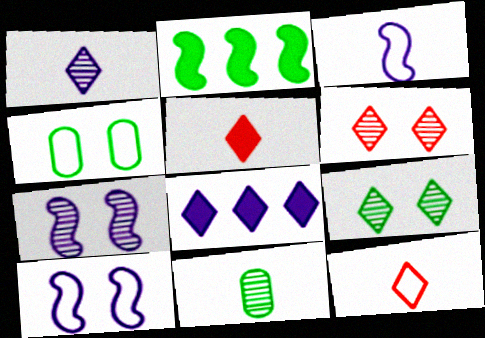[[3, 5, 11], 
[8, 9, 12]]